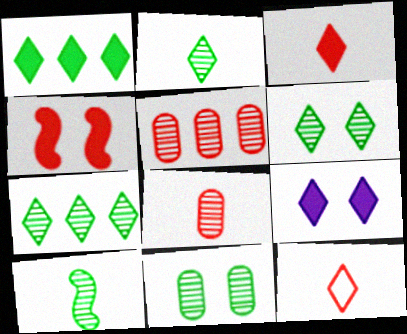[[1, 3, 9], 
[2, 6, 7], 
[4, 5, 12], 
[7, 9, 12], 
[7, 10, 11]]